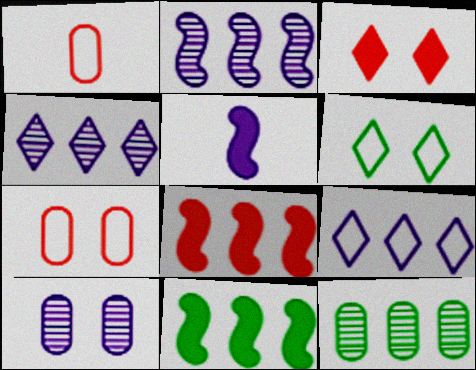[[5, 9, 10], 
[8, 9, 12]]